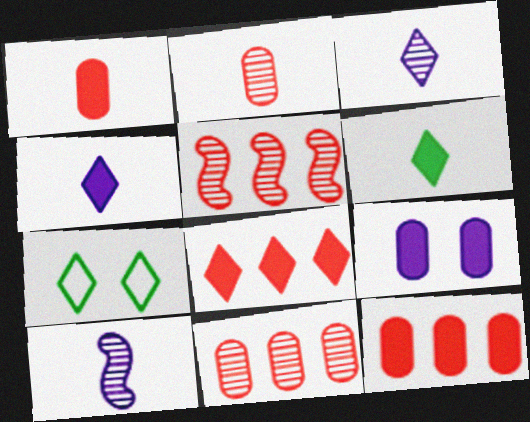[[3, 7, 8], 
[7, 10, 12]]